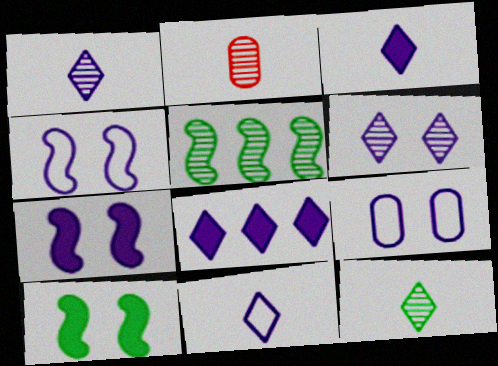[[1, 3, 11], 
[2, 5, 6], 
[6, 7, 9], 
[6, 8, 11]]